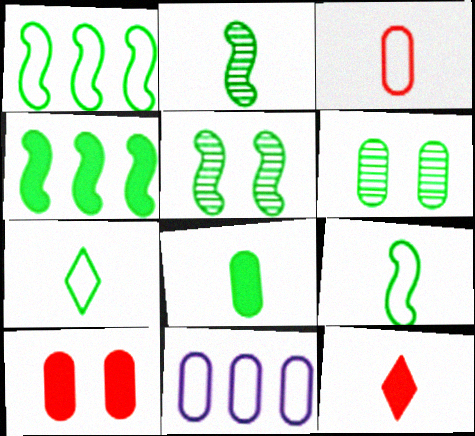[[2, 7, 8], 
[4, 5, 9], 
[4, 6, 7], 
[5, 11, 12]]